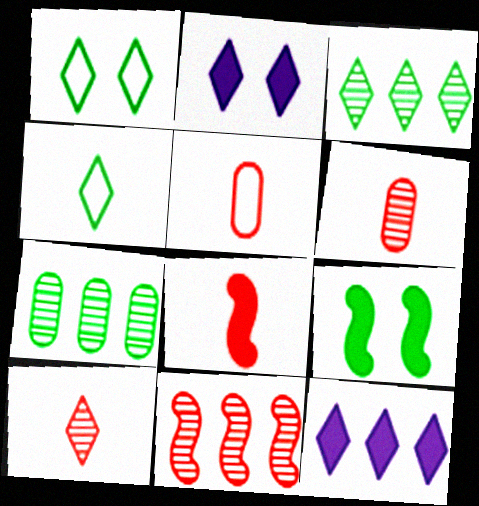[[1, 10, 12], 
[4, 7, 9], 
[5, 8, 10]]